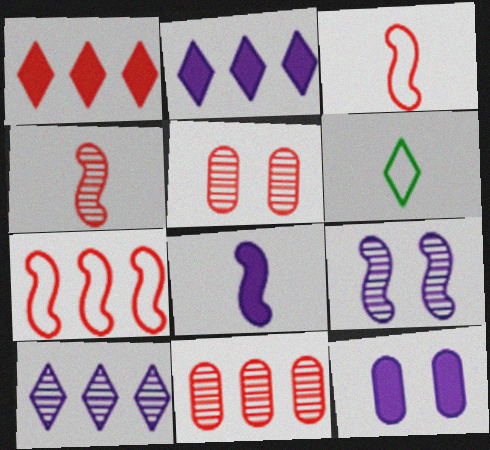[[1, 3, 5], 
[1, 7, 11], 
[2, 8, 12]]